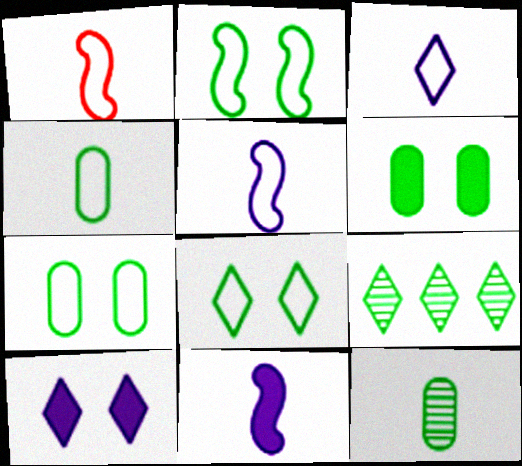[[1, 3, 4], 
[2, 7, 8]]